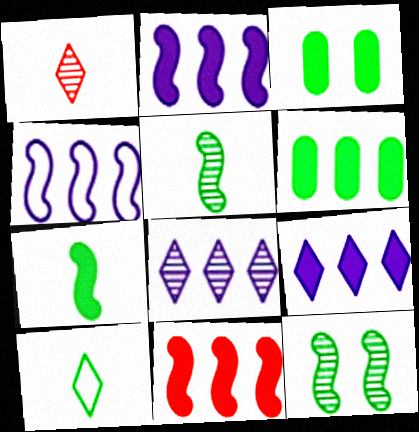[[1, 3, 4], 
[6, 9, 11], 
[6, 10, 12]]